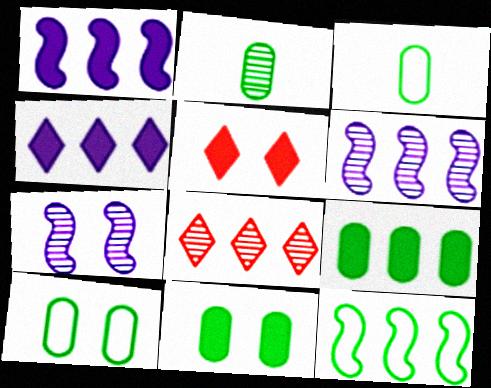[[2, 7, 8], 
[2, 9, 10], 
[3, 5, 6], 
[5, 7, 10]]